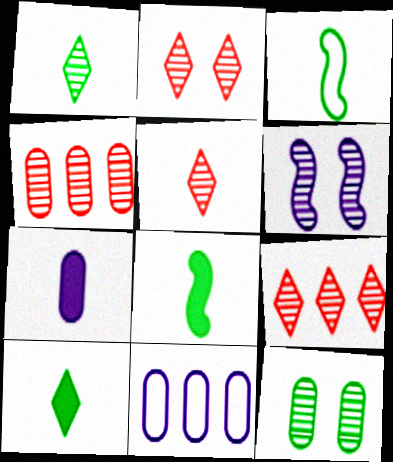[[1, 4, 6], 
[2, 5, 9], 
[2, 6, 12], 
[2, 8, 11], 
[3, 5, 7]]